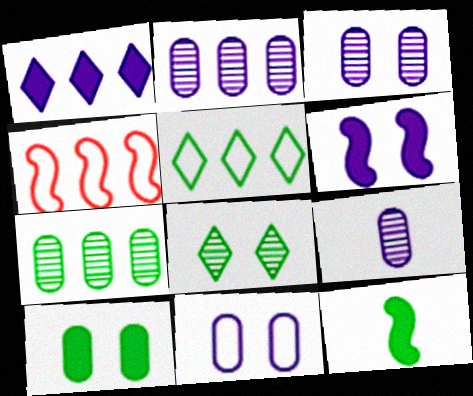[[1, 4, 7], 
[2, 3, 9]]